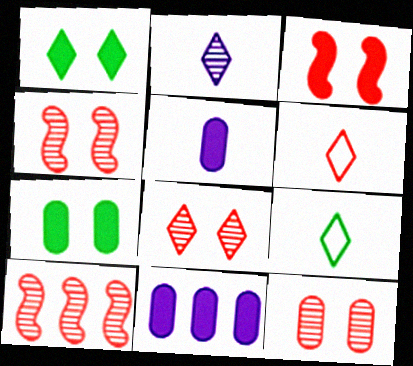[[4, 8, 12], 
[4, 9, 11]]